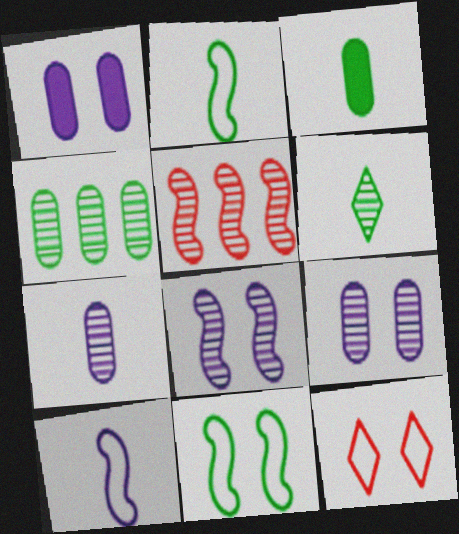[[2, 3, 6], 
[5, 6, 9]]